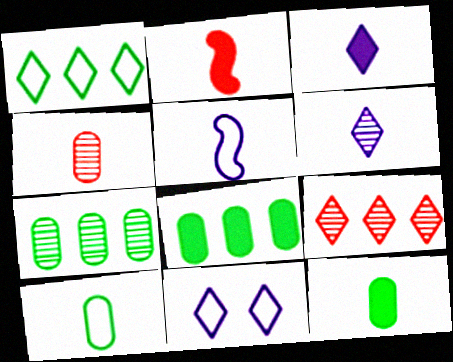[[2, 3, 12], 
[2, 6, 10], 
[2, 7, 11]]